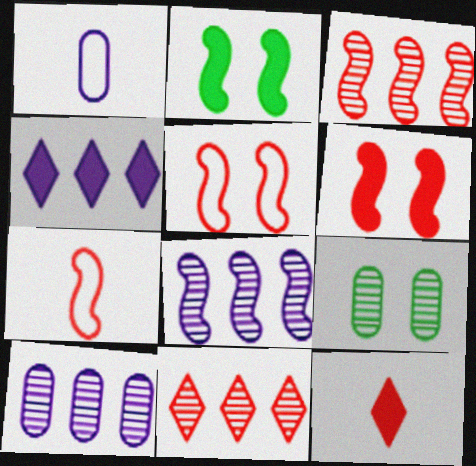[[1, 2, 11], 
[2, 7, 8], 
[3, 6, 7], 
[4, 7, 9]]